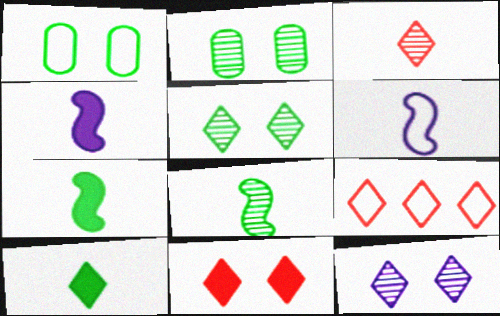[[1, 6, 9], 
[2, 4, 9], 
[3, 9, 11], 
[9, 10, 12]]